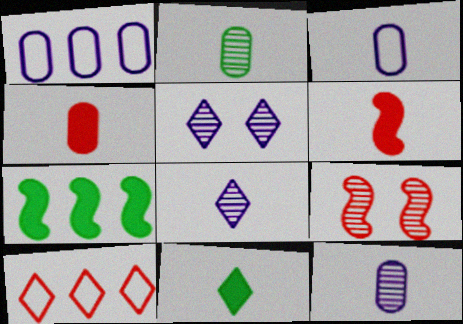[[1, 9, 11], 
[2, 3, 4], 
[4, 9, 10], 
[5, 10, 11]]